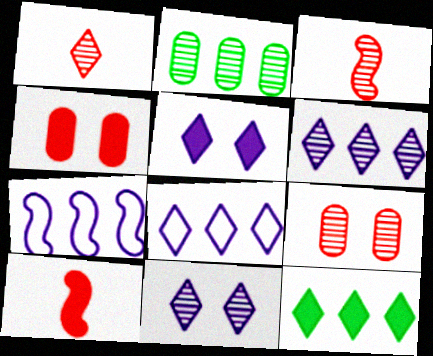[[2, 3, 11]]